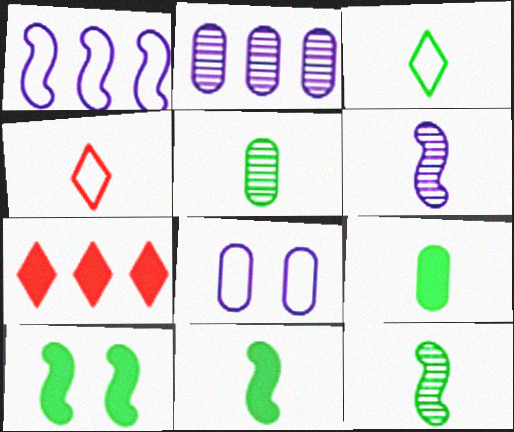[[2, 4, 10], 
[3, 5, 11], 
[3, 9, 12], 
[4, 6, 9], 
[7, 8, 12]]